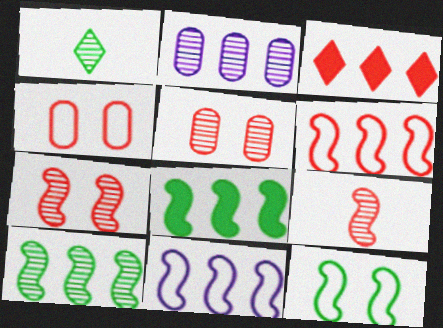[[1, 2, 7], 
[3, 4, 9]]